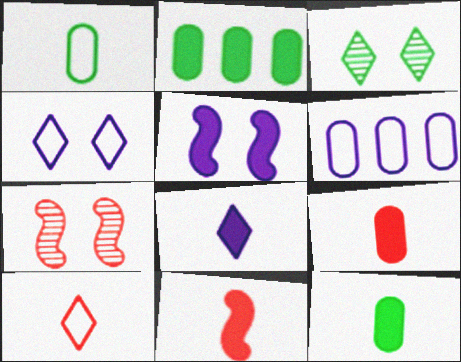[[3, 6, 11], 
[8, 11, 12]]